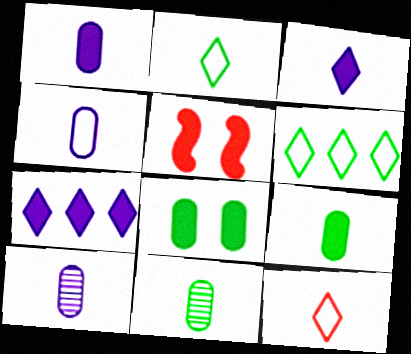[[1, 4, 10], 
[5, 6, 10], 
[5, 7, 9]]